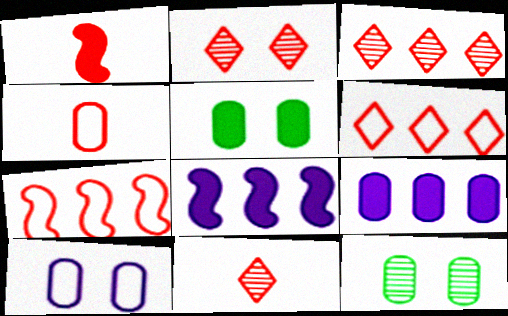[[1, 4, 11], 
[2, 3, 11], 
[4, 9, 12]]